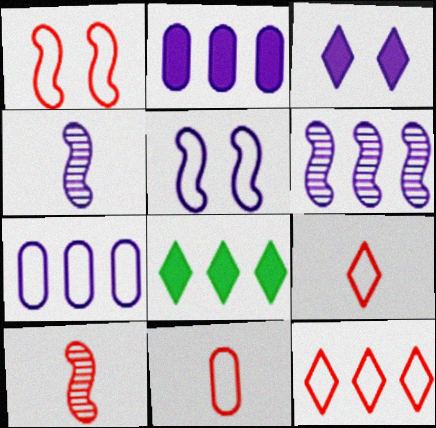[[1, 11, 12], 
[3, 4, 7]]